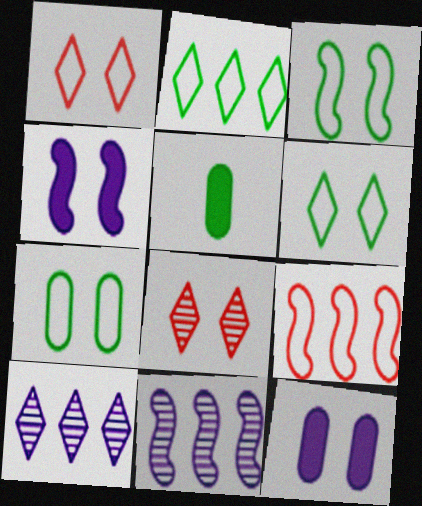[[1, 5, 11], 
[3, 6, 7], 
[3, 8, 12], 
[4, 7, 8]]